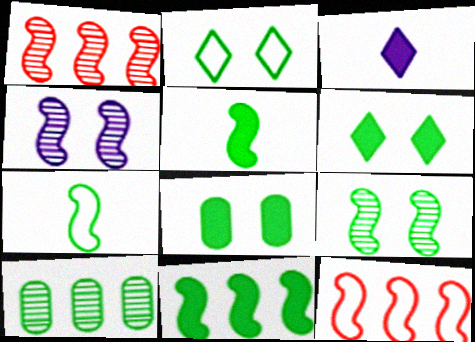[[2, 5, 10], 
[2, 8, 9], 
[4, 5, 12], 
[6, 7, 10], 
[7, 9, 11]]